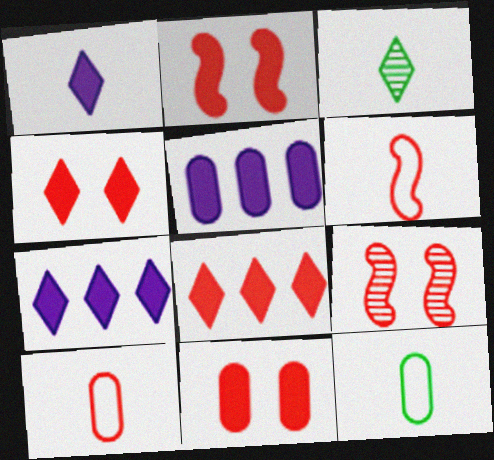[[2, 4, 11], 
[7, 9, 12], 
[8, 9, 10]]